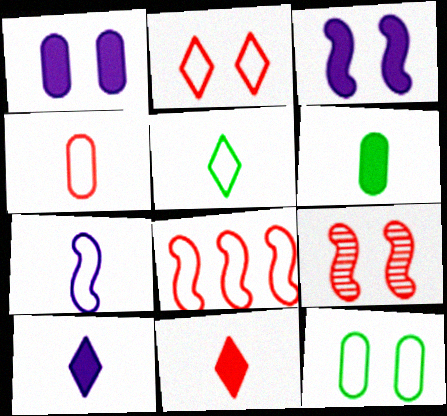[[2, 4, 8], 
[4, 5, 7]]